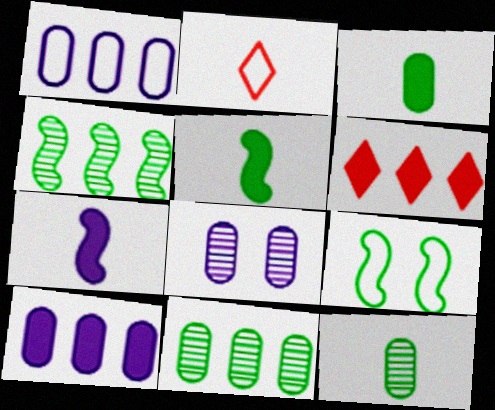[[1, 2, 9], 
[1, 4, 6], 
[2, 7, 12], 
[4, 5, 9]]